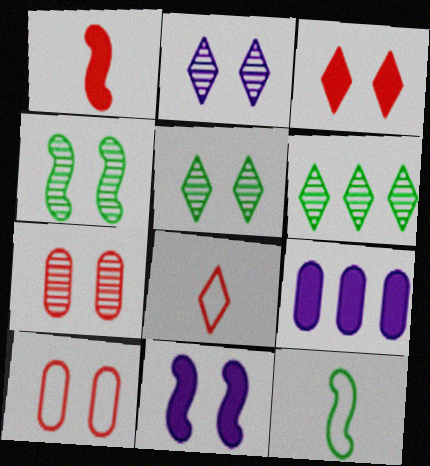[[2, 4, 7], 
[4, 8, 9], 
[5, 10, 11]]